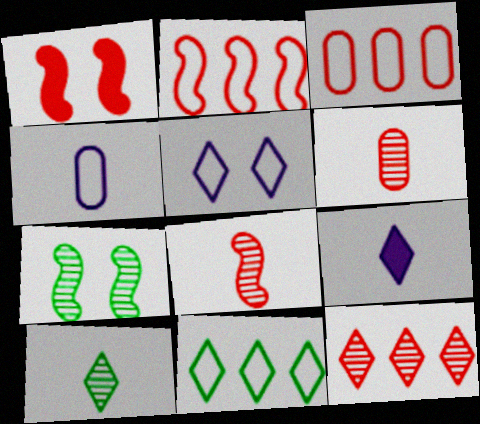[[1, 2, 8], 
[3, 7, 9]]